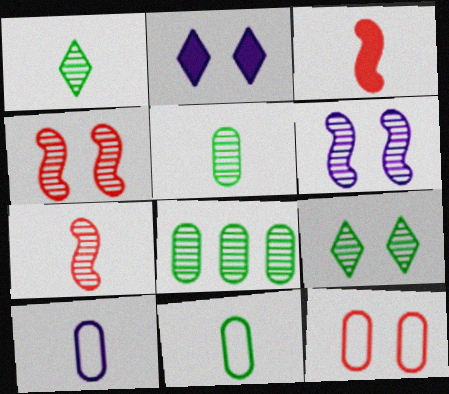[[1, 3, 10]]